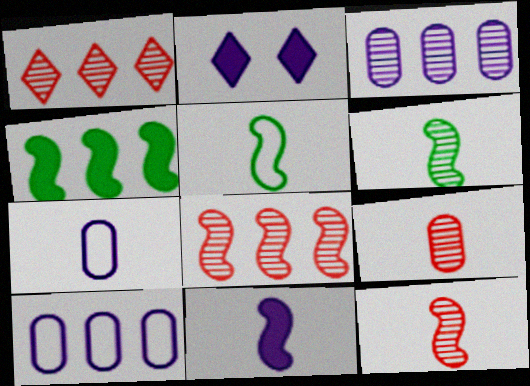[[1, 4, 10], 
[5, 11, 12]]